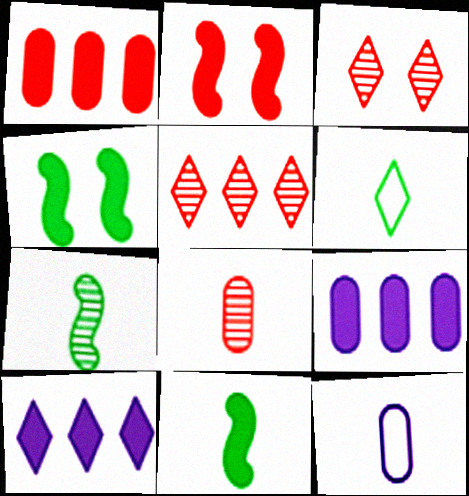[[3, 6, 10], 
[4, 5, 12]]